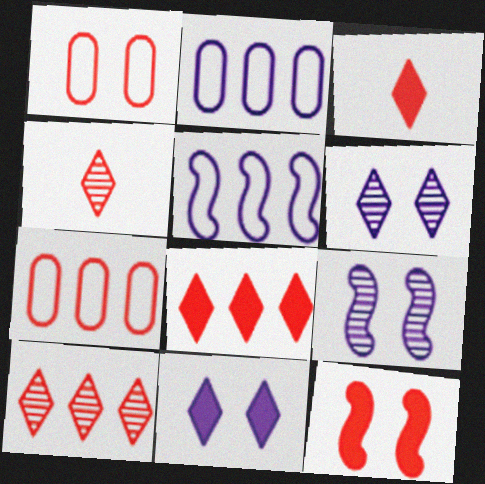[[4, 7, 12]]